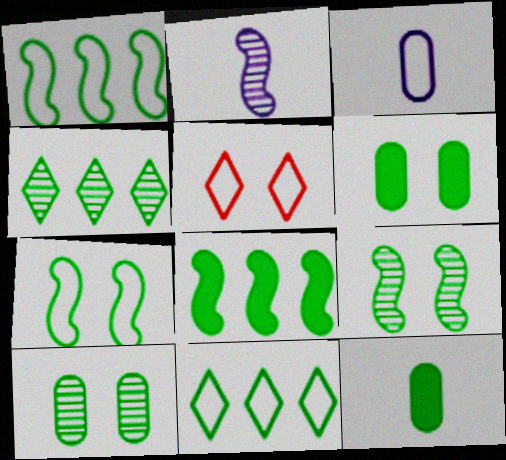[[1, 3, 5], 
[4, 7, 12], 
[9, 11, 12]]